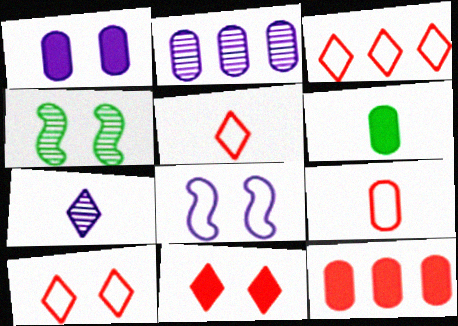[[1, 4, 10], 
[1, 6, 12], 
[3, 5, 10]]